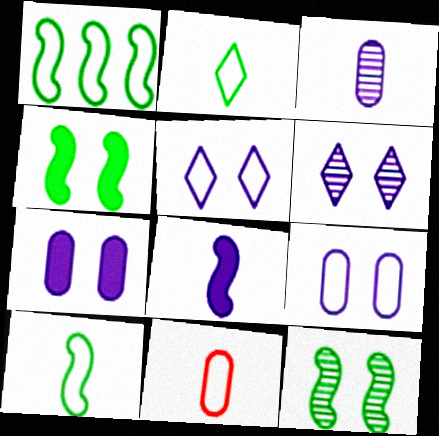[[1, 5, 11]]